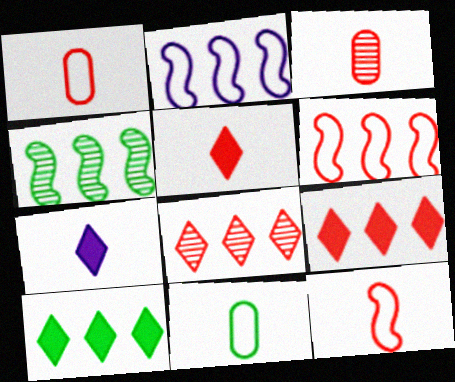[[3, 5, 12]]